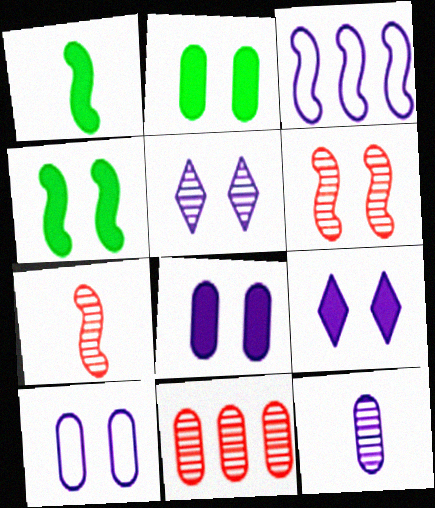[[1, 3, 6], 
[3, 4, 7], 
[3, 9, 12]]